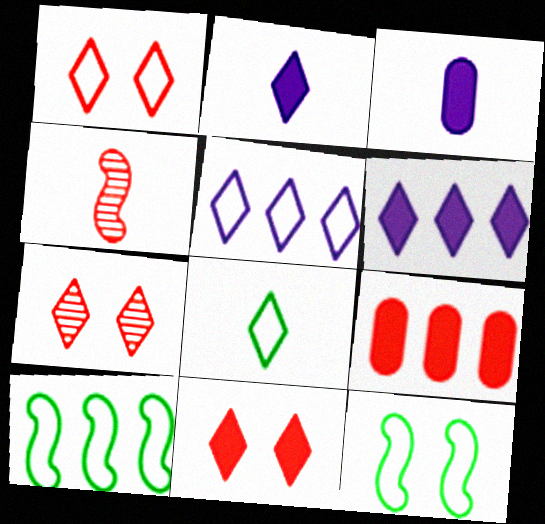[[1, 4, 9], 
[1, 5, 8], 
[1, 7, 11], 
[3, 4, 8], 
[3, 7, 10], 
[6, 7, 8]]